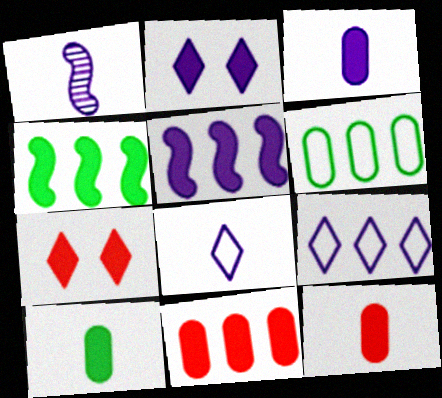[[1, 3, 8], 
[1, 6, 7], 
[2, 3, 5], 
[2, 4, 12], 
[3, 4, 7], 
[3, 10, 12], 
[5, 7, 10]]